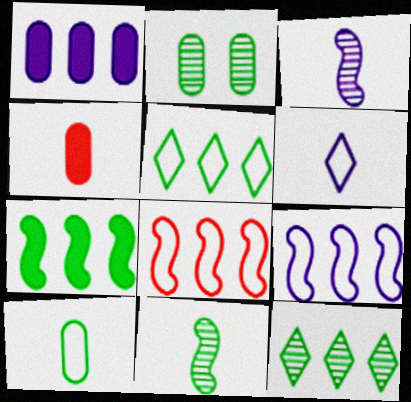[[1, 8, 12], 
[2, 11, 12], 
[4, 6, 11]]